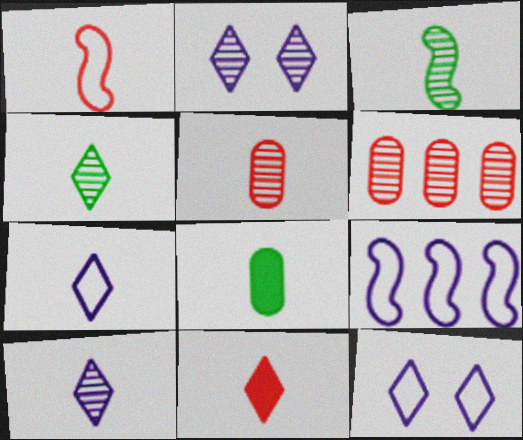[[1, 5, 11], 
[1, 8, 10], 
[2, 3, 6], 
[3, 5, 10], 
[4, 7, 11]]